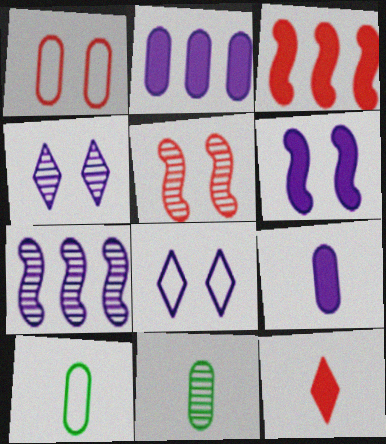[[1, 2, 11], 
[3, 4, 10], 
[3, 8, 11], 
[7, 8, 9]]